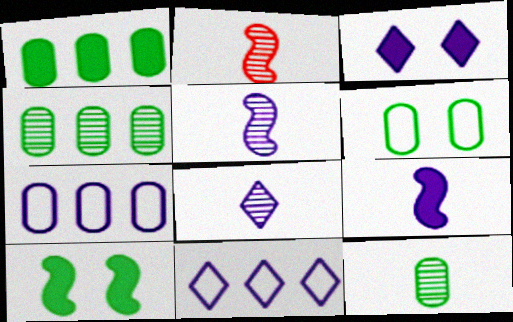[[1, 6, 12], 
[2, 8, 12], 
[3, 5, 7], 
[3, 8, 11]]